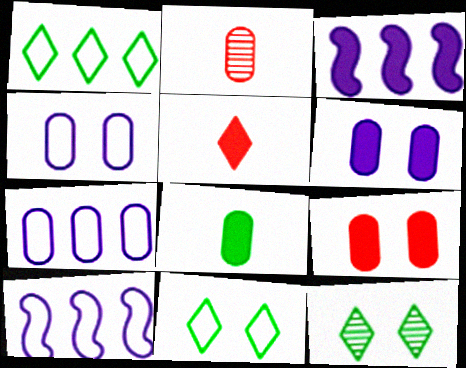[[2, 3, 11]]